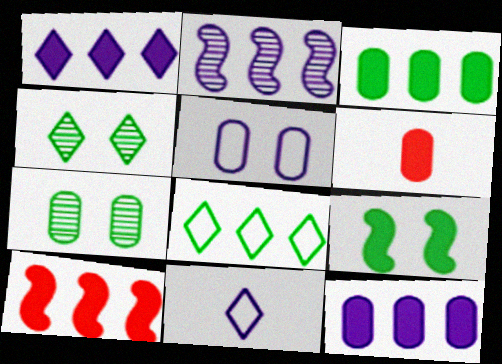[[1, 3, 10], 
[1, 6, 9], 
[7, 10, 11]]